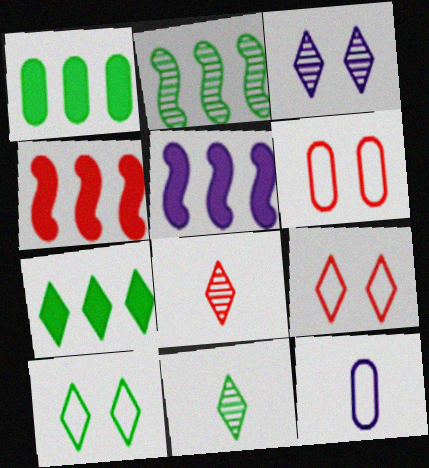[[3, 5, 12], 
[4, 6, 8], 
[5, 6, 11], 
[7, 10, 11]]